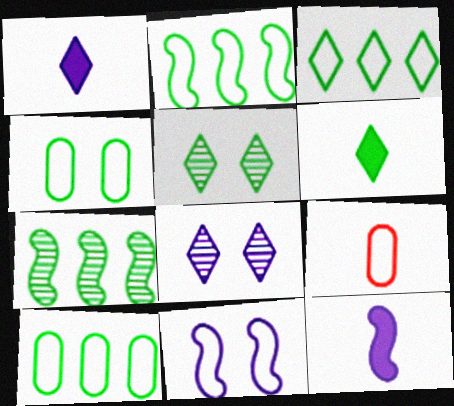[[2, 3, 10], 
[3, 5, 6], 
[3, 9, 11], 
[4, 6, 7]]